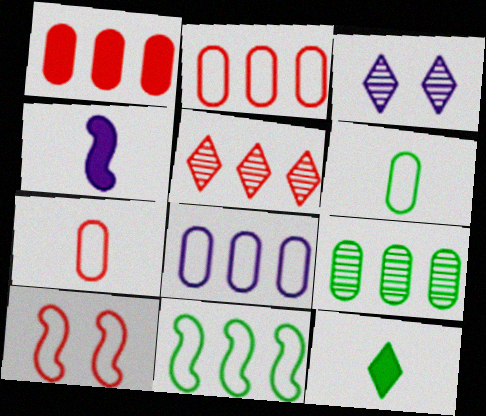[[1, 8, 9], 
[3, 4, 8]]